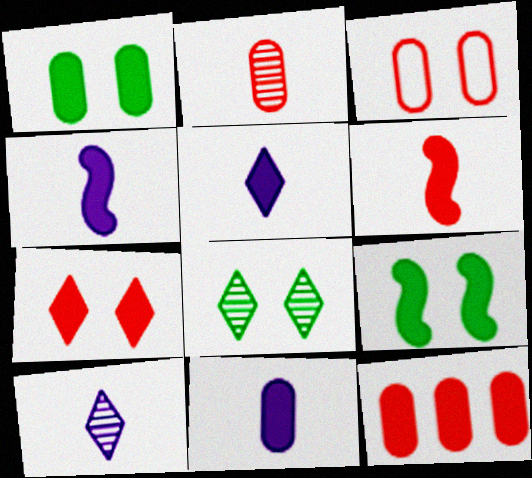[[1, 11, 12], 
[2, 3, 12], 
[4, 5, 11], 
[5, 9, 12], 
[6, 7, 12]]